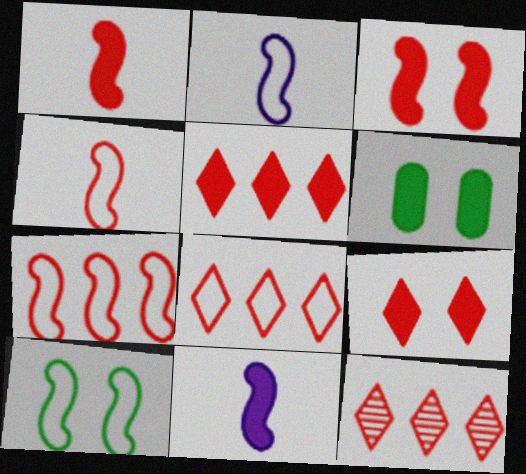[[2, 6, 12], 
[2, 7, 10], 
[5, 6, 11], 
[5, 8, 12]]